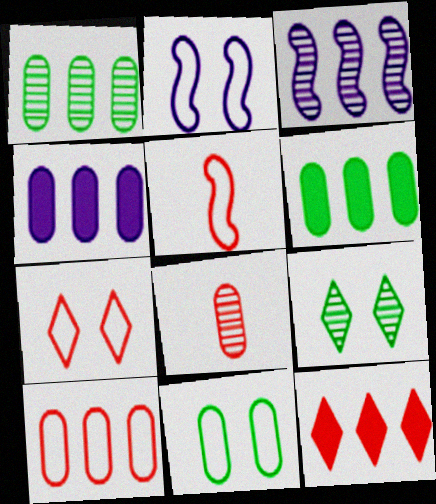[[1, 4, 10], 
[2, 7, 11], 
[3, 8, 9], 
[4, 5, 9], 
[4, 8, 11], 
[5, 7, 10]]